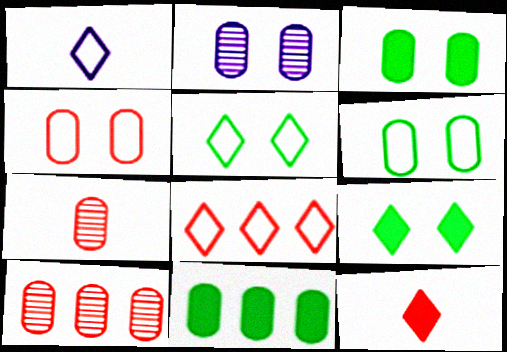[[1, 5, 8], 
[2, 3, 4]]